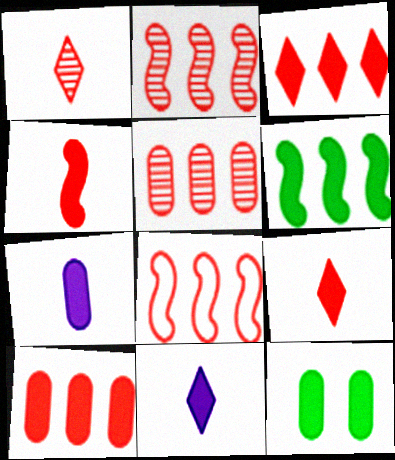[[3, 5, 8], 
[7, 10, 12]]